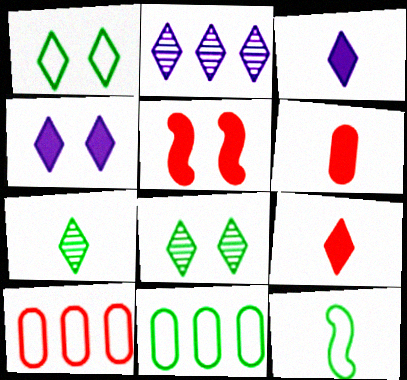[[1, 2, 9], 
[1, 11, 12]]